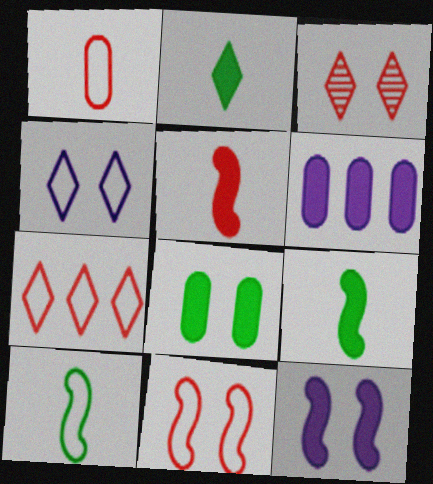[[1, 7, 11], 
[3, 6, 10]]